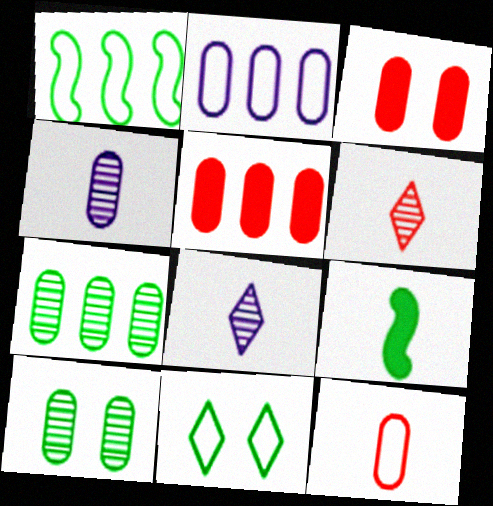[[1, 3, 8], 
[2, 5, 7], 
[7, 9, 11], 
[8, 9, 12]]